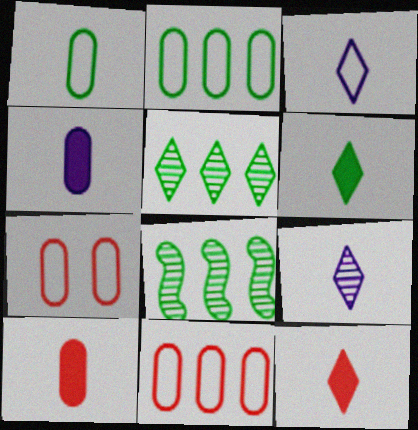[]